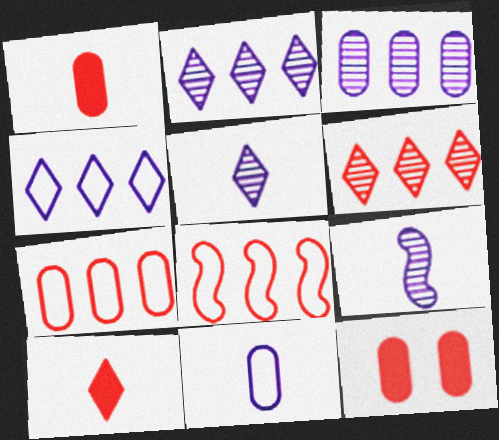[]